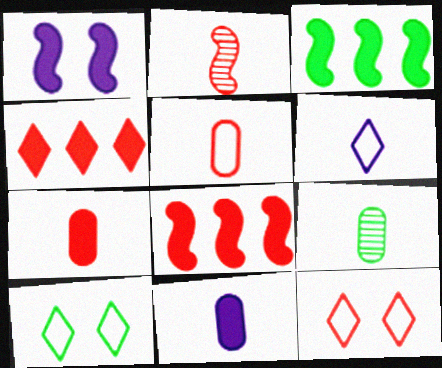[[3, 9, 10], 
[5, 9, 11]]